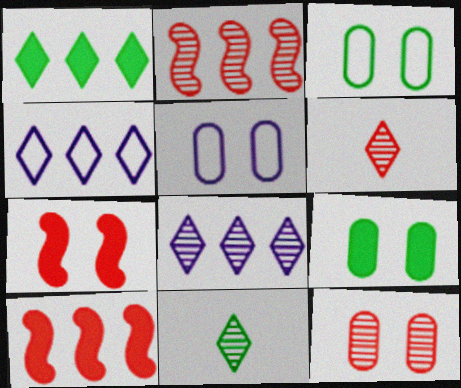[[2, 6, 12], 
[5, 9, 12], 
[5, 10, 11]]